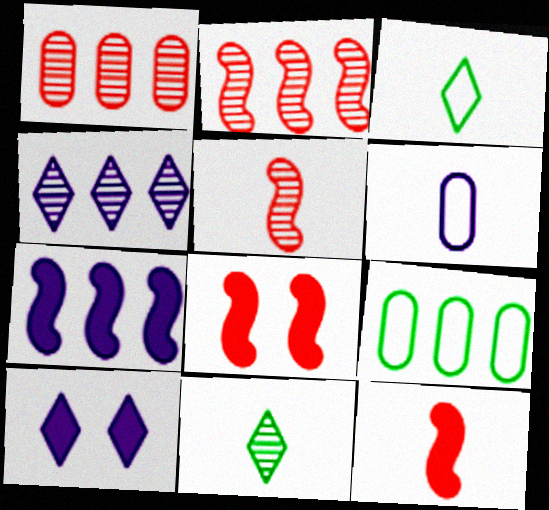[[5, 9, 10], 
[6, 11, 12]]